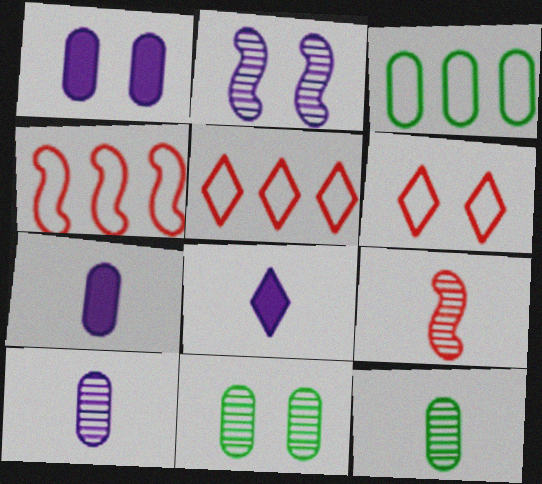[[4, 8, 11]]